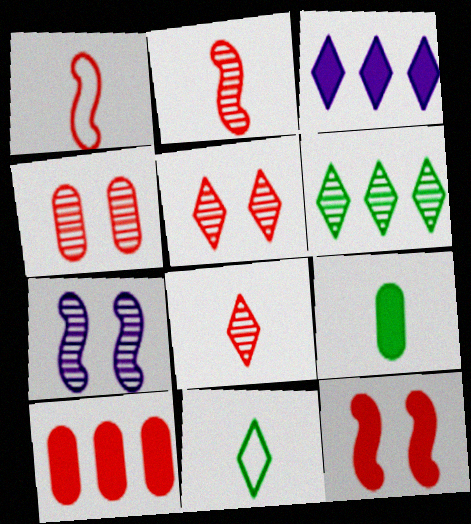[[1, 5, 10], 
[3, 5, 11], 
[3, 9, 12], 
[7, 10, 11]]